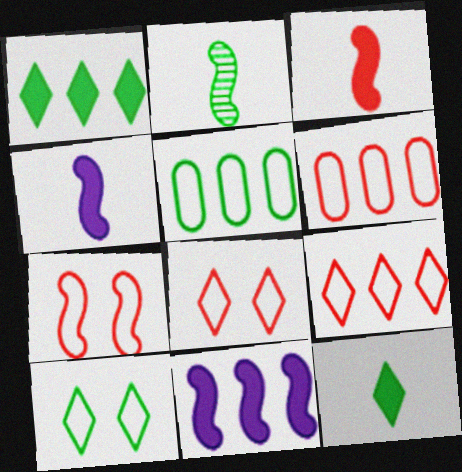[[2, 7, 11]]